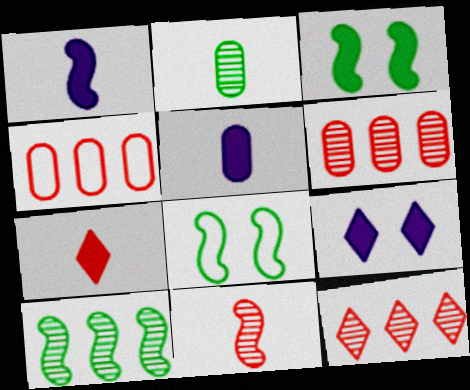[[5, 8, 12]]